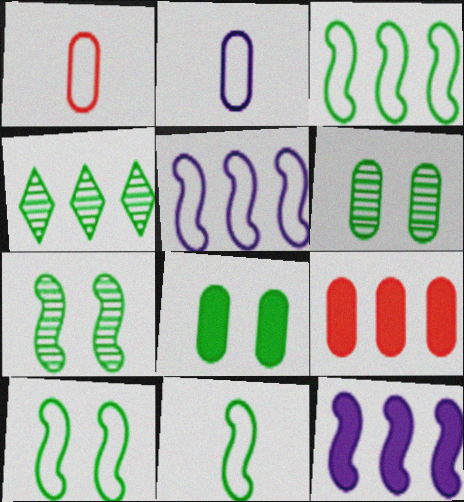[[2, 6, 9], 
[3, 10, 11], 
[4, 5, 9], 
[4, 8, 11]]